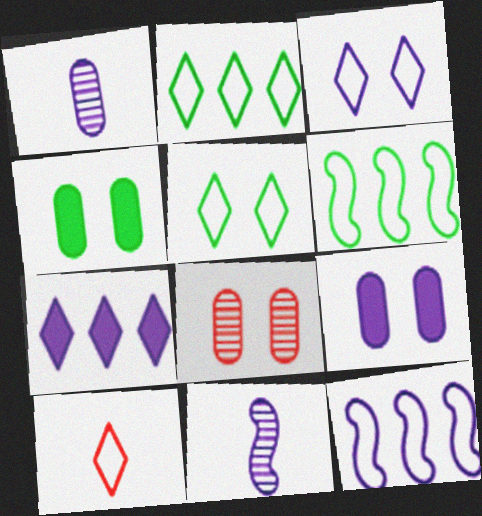[[2, 3, 10]]